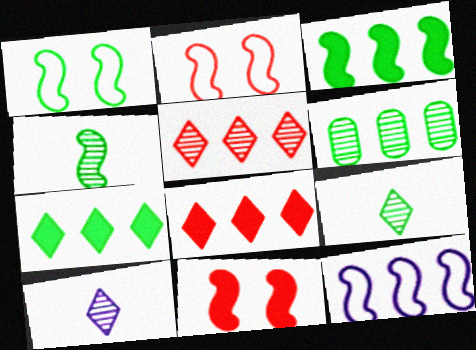[[1, 3, 4], 
[4, 11, 12], 
[6, 8, 12]]